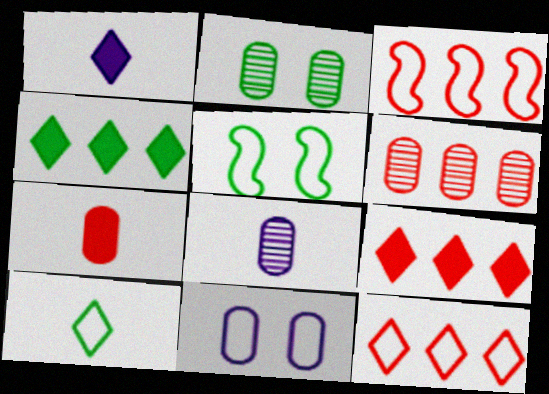[[1, 2, 3], 
[1, 5, 6], 
[2, 6, 8], 
[3, 6, 9], 
[3, 10, 11], 
[5, 8, 9]]